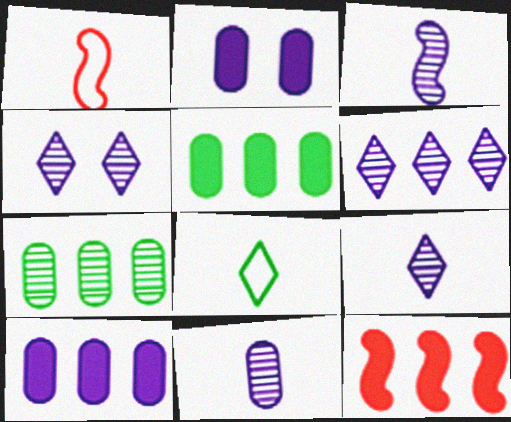[[1, 4, 5], 
[3, 9, 11], 
[4, 6, 9]]